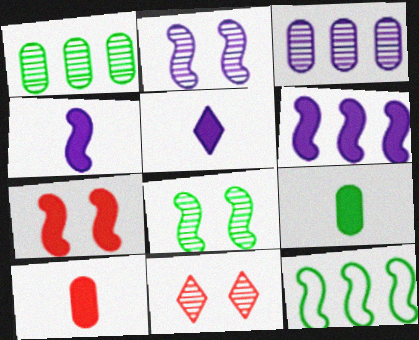[]